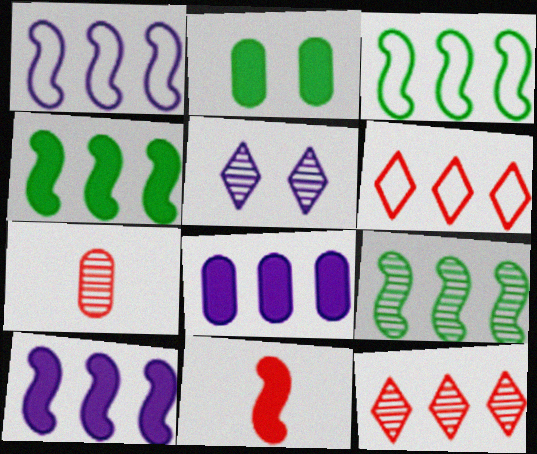[[3, 4, 9], 
[3, 8, 12], 
[5, 7, 9], 
[6, 8, 9]]